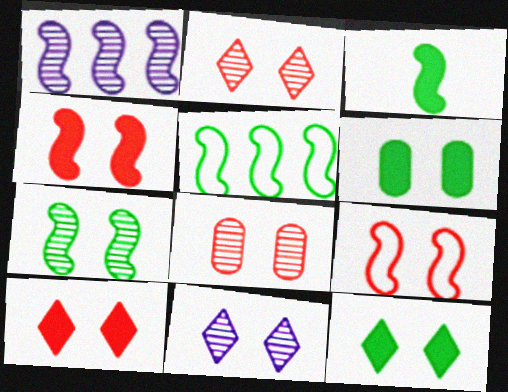[[1, 3, 9], 
[3, 5, 7], 
[6, 9, 11], 
[7, 8, 11], 
[8, 9, 10]]